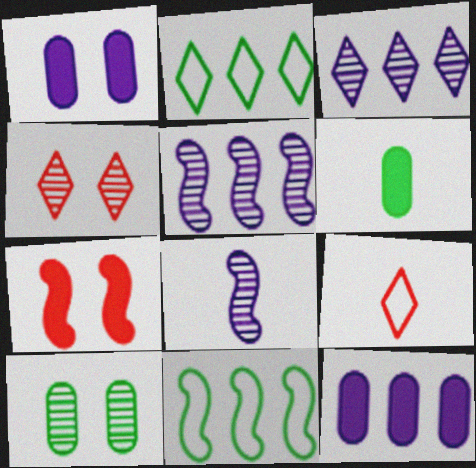[[6, 8, 9], 
[7, 8, 11]]